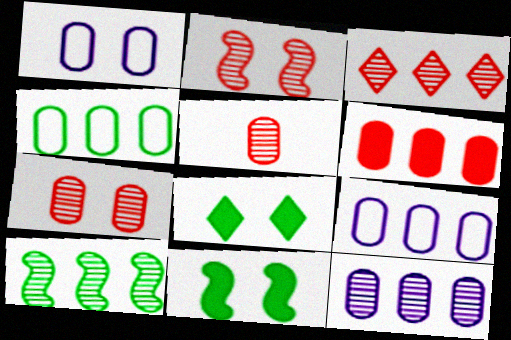[[1, 2, 8], 
[2, 3, 5], 
[3, 10, 12], 
[4, 6, 12]]